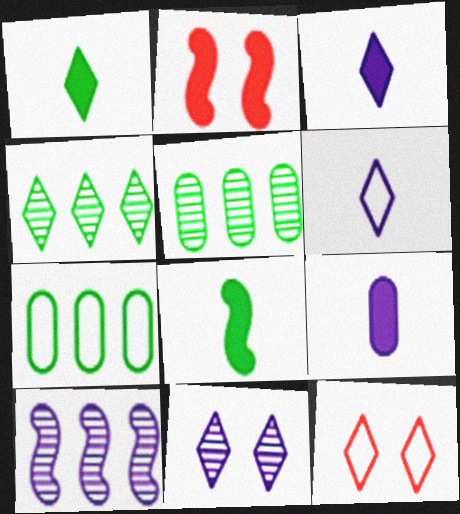[[2, 5, 6], 
[3, 4, 12]]